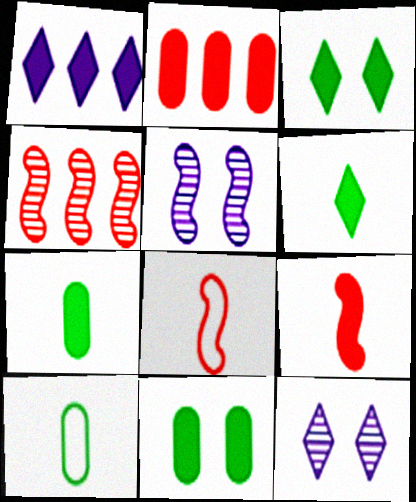[[1, 9, 11]]